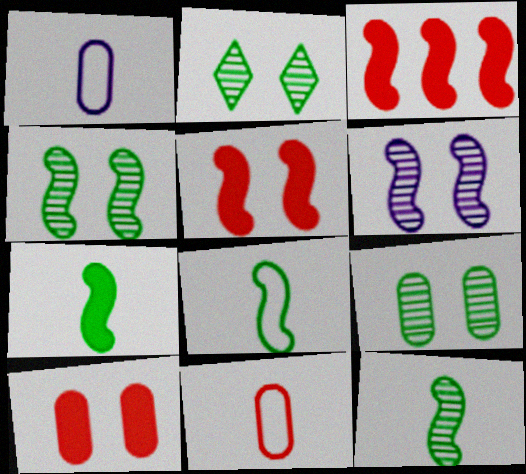[[1, 2, 3], 
[2, 4, 9], 
[3, 6, 8], 
[7, 8, 12]]